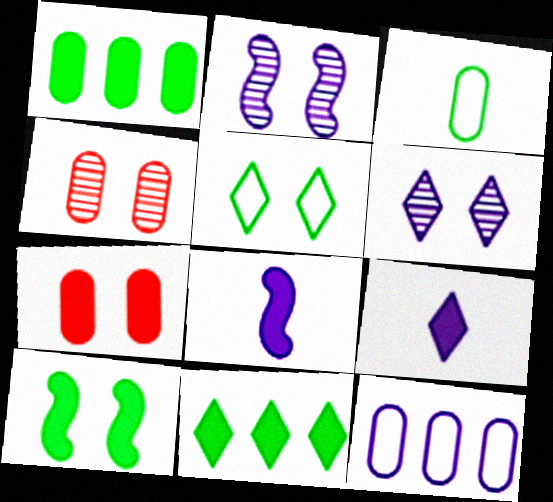[[2, 5, 7], 
[2, 9, 12], 
[6, 8, 12], 
[7, 8, 11]]